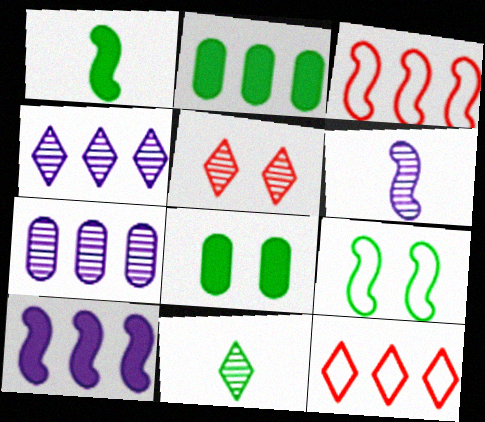[[2, 3, 4], 
[2, 9, 11], 
[4, 5, 11], 
[6, 8, 12]]